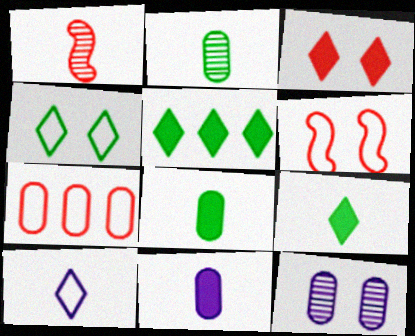[[1, 3, 7], 
[1, 8, 10], 
[7, 8, 12]]